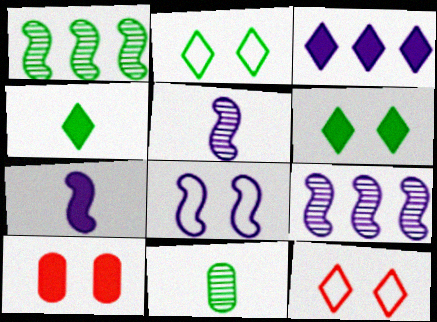[[7, 8, 9]]